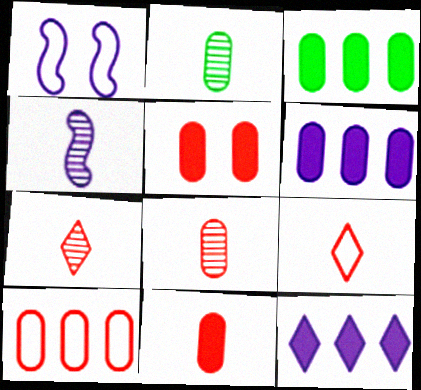[[1, 3, 7], 
[2, 4, 7], 
[5, 8, 10]]